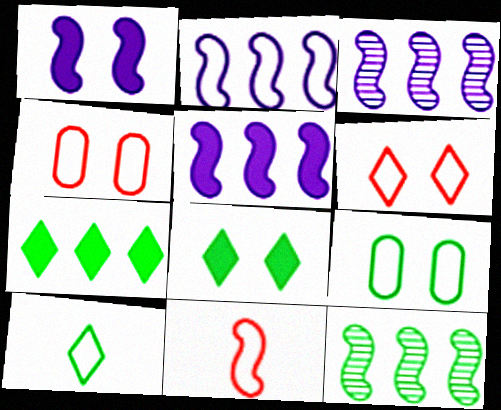[[1, 11, 12], 
[2, 3, 5], 
[2, 4, 10]]